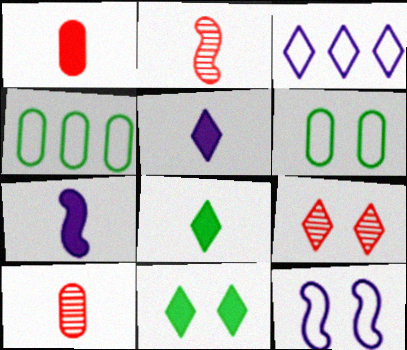[[1, 7, 8], 
[3, 8, 9], 
[4, 7, 9]]